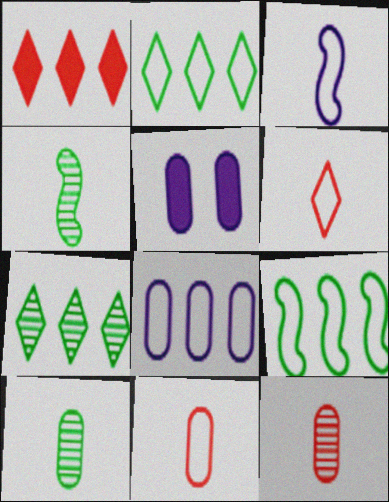[]